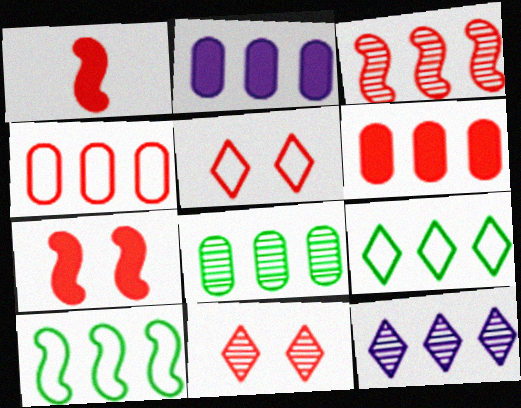[[1, 4, 11], 
[2, 3, 9], 
[2, 4, 8], 
[3, 8, 12], 
[6, 10, 12]]